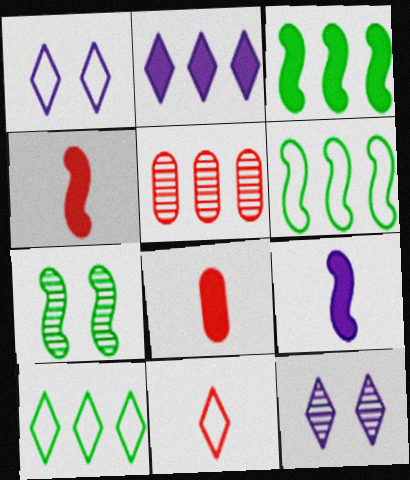[[1, 10, 11], 
[2, 5, 6], 
[6, 8, 12]]